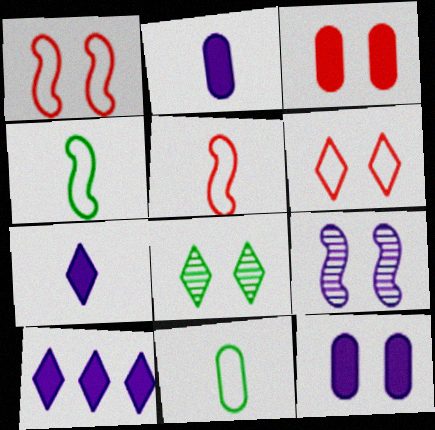[[1, 8, 12]]